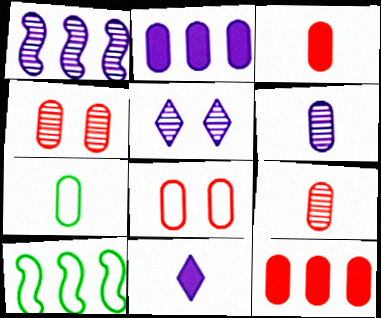[[1, 5, 6], 
[2, 4, 7], 
[3, 5, 10], 
[3, 6, 7], 
[4, 10, 11], 
[8, 9, 12]]